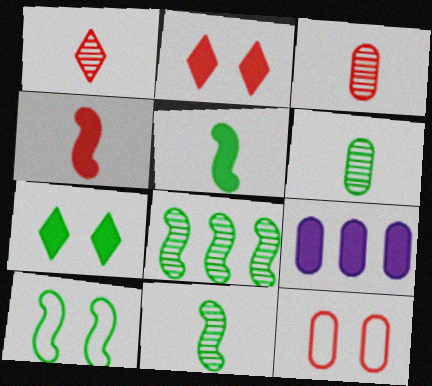[[1, 9, 10], 
[2, 5, 9], 
[4, 7, 9], 
[5, 8, 10], 
[6, 9, 12]]